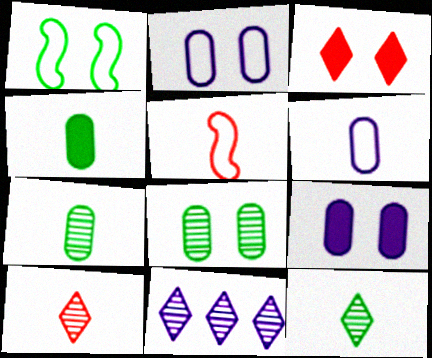[]